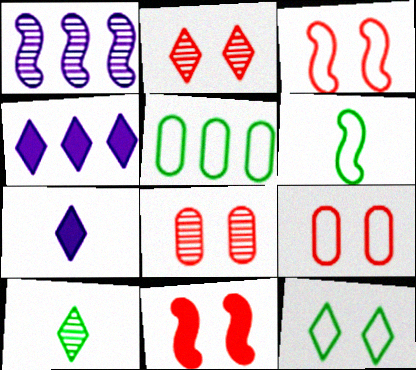[[1, 6, 11], 
[1, 8, 10], 
[2, 9, 11], 
[4, 6, 8], 
[5, 6, 12]]